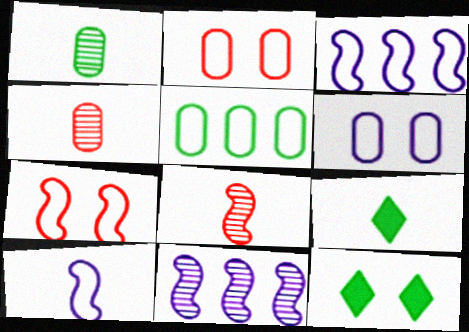[[2, 9, 11], 
[3, 4, 12], 
[4, 9, 10]]